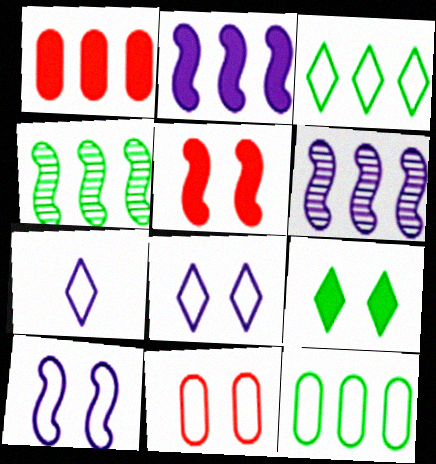[[1, 3, 6]]